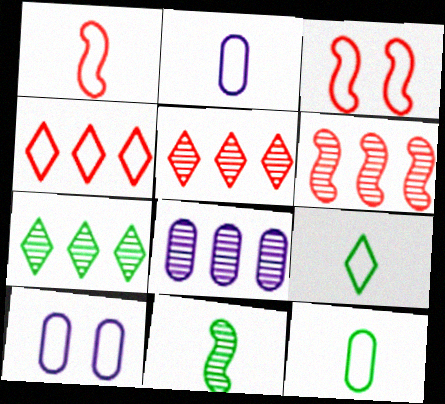[[1, 2, 9], 
[6, 7, 8]]